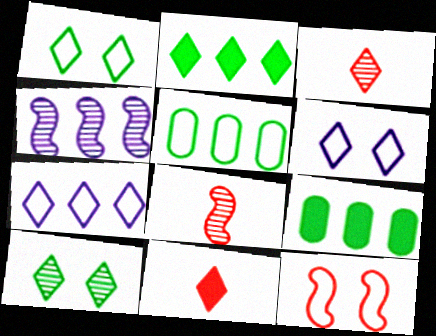[[2, 3, 6], 
[6, 8, 9], 
[7, 10, 11]]